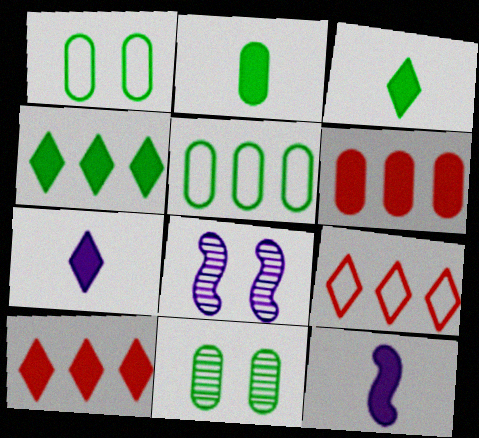[[2, 5, 11], 
[2, 8, 9], 
[9, 11, 12]]